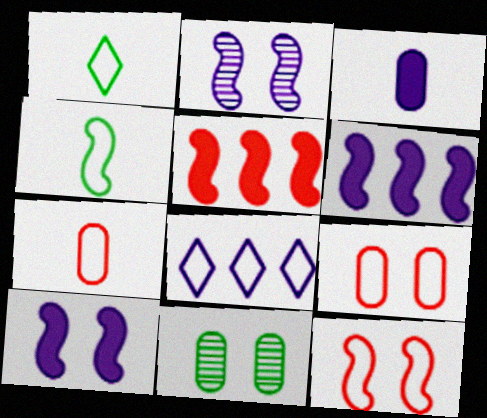[[2, 3, 8], 
[2, 4, 5], 
[4, 8, 9]]